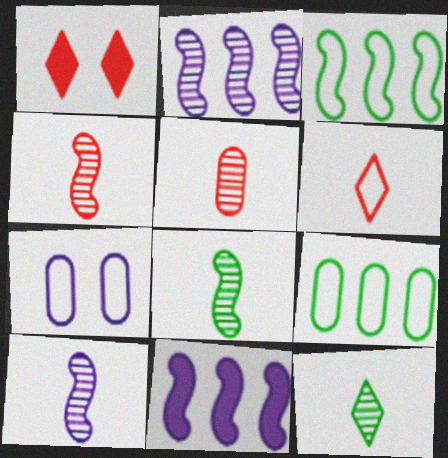[[1, 9, 10], 
[3, 6, 7], 
[4, 8, 10], 
[5, 10, 12]]